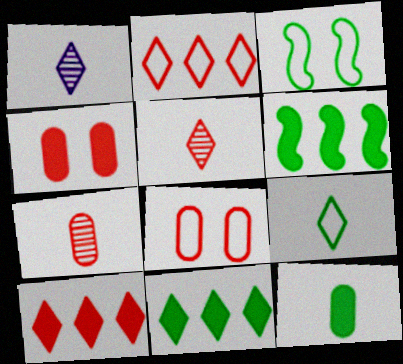[[1, 6, 8]]